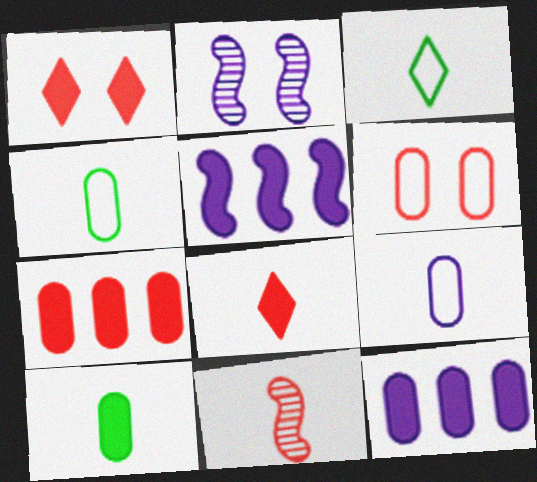[[1, 5, 10], 
[2, 3, 7]]